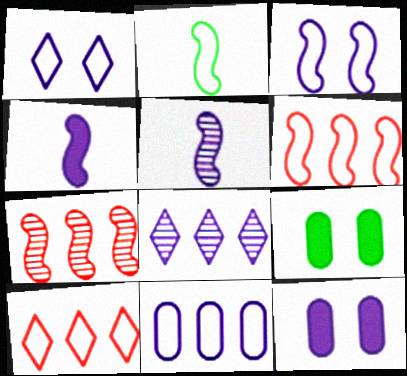[[2, 3, 6], 
[5, 9, 10]]